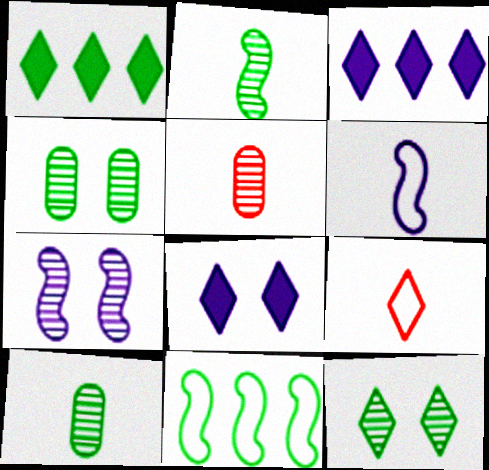[[3, 9, 12], 
[5, 8, 11]]